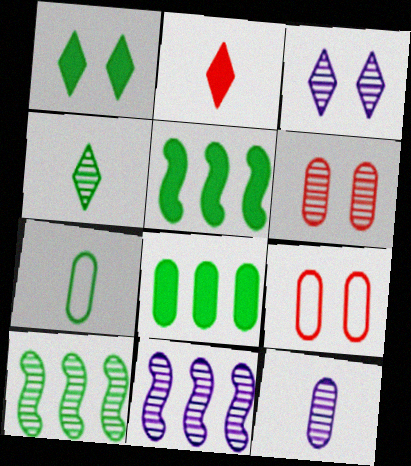[[1, 7, 10], 
[3, 11, 12], 
[4, 6, 11], 
[8, 9, 12]]